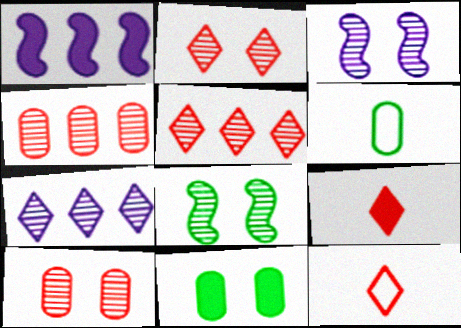[[1, 2, 6], 
[1, 9, 11]]